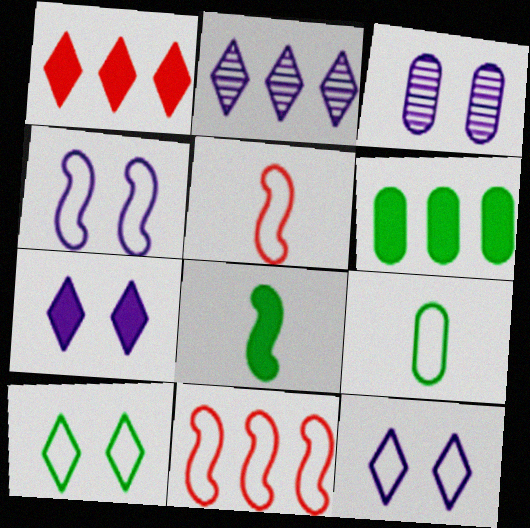[[2, 6, 11], 
[3, 4, 7], 
[9, 11, 12]]